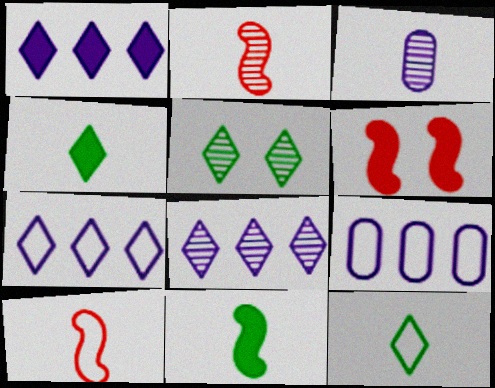[[1, 7, 8], 
[3, 4, 10]]